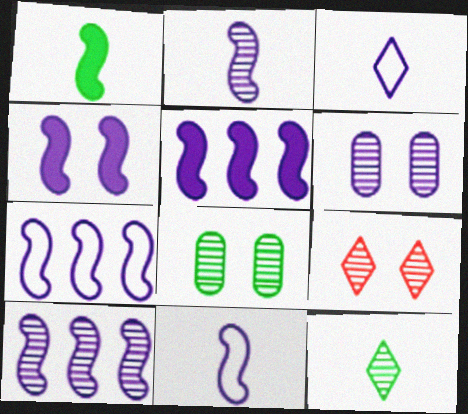[[2, 4, 7], 
[3, 5, 6], 
[4, 10, 11], 
[5, 7, 10]]